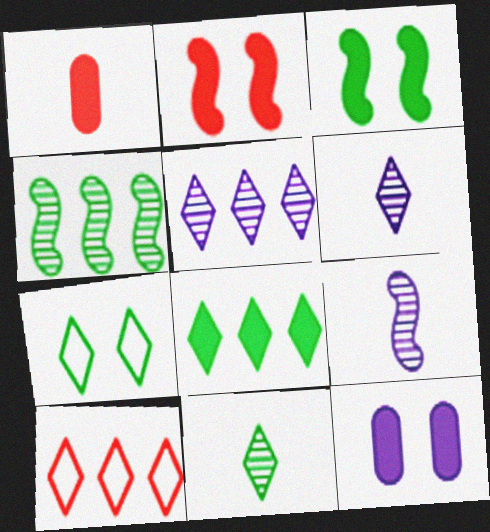[[5, 8, 10], 
[7, 8, 11]]